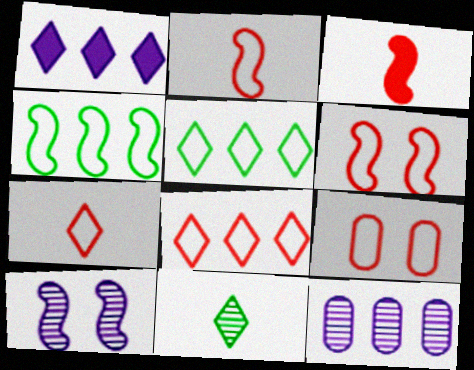[[2, 8, 9], 
[3, 4, 10]]